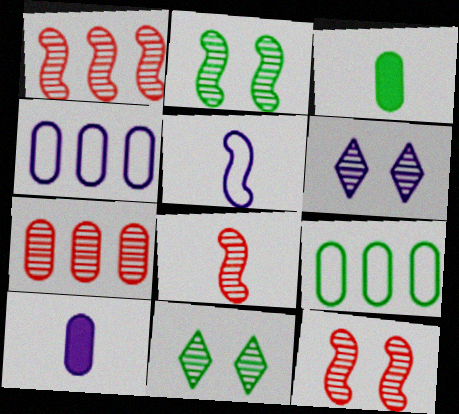[[1, 8, 12]]